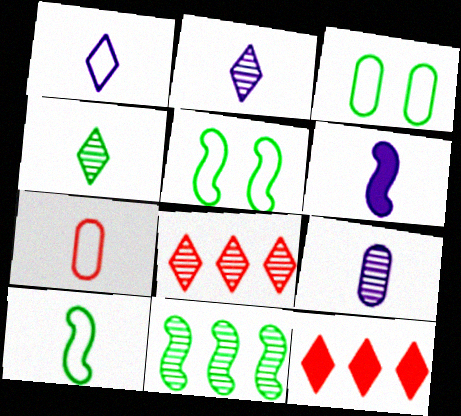[[1, 6, 9], 
[1, 7, 10], 
[3, 6, 8], 
[4, 6, 7], 
[5, 9, 12]]